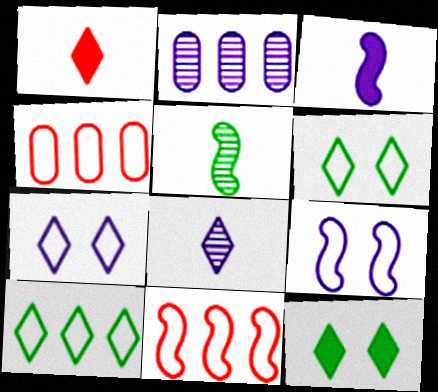[[2, 3, 7]]